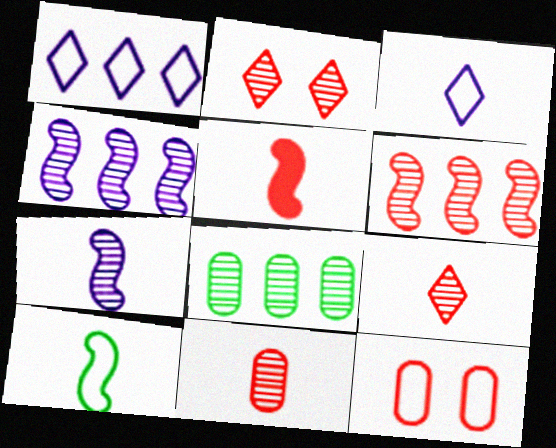[[1, 10, 12], 
[2, 6, 11], 
[2, 7, 8], 
[5, 7, 10]]